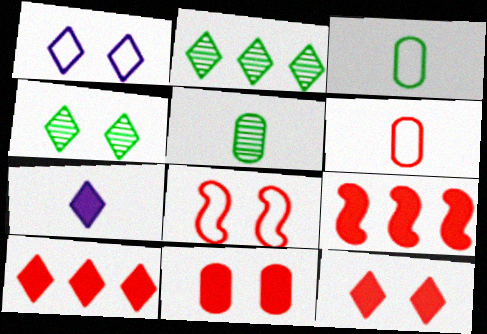[[1, 4, 12], 
[1, 5, 9]]